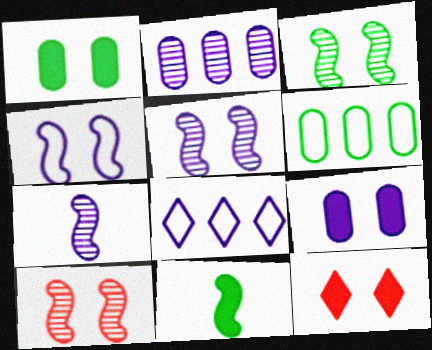[[3, 5, 10], 
[6, 7, 12], 
[7, 8, 9]]